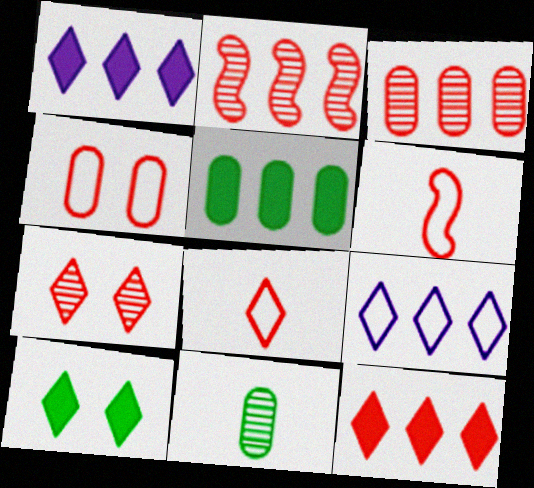[[2, 5, 9], 
[7, 8, 12]]